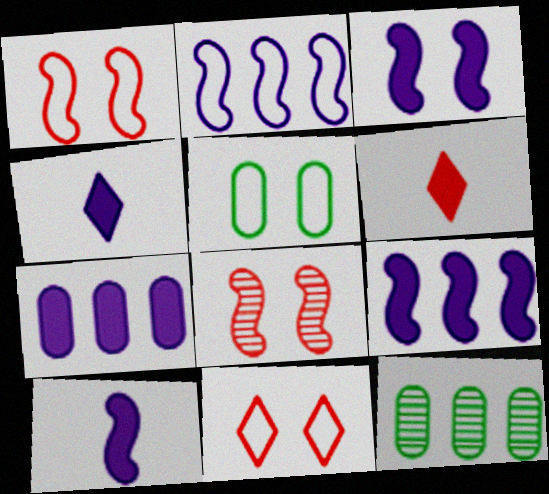[[1, 4, 12], 
[3, 4, 7], 
[3, 9, 10], 
[10, 11, 12]]